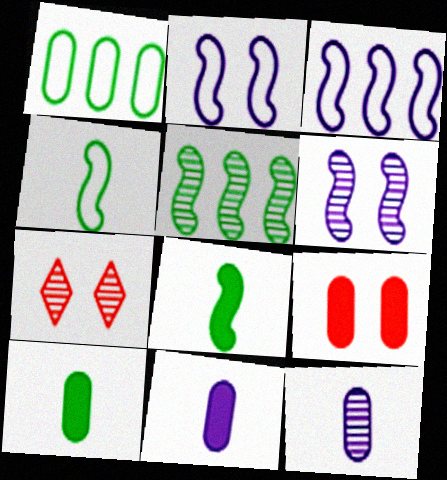[[1, 9, 12], 
[3, 7, 10], 
[5, 7, 12]]